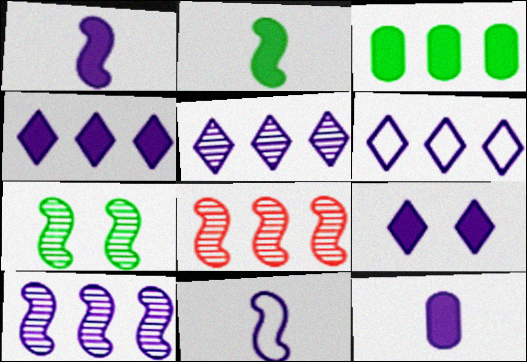[[3, 6, 8], 
[4, 5, 6]]